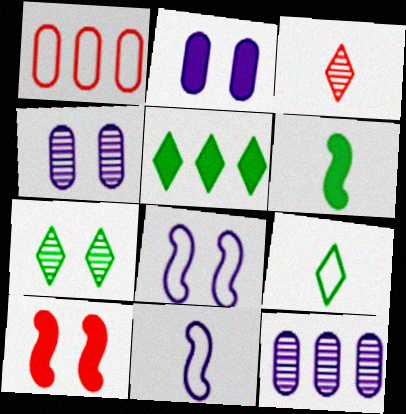[[1, 3, 10], 
[1, 8, 9], 
[5, 7, 9], 
[9, 10, 12]]